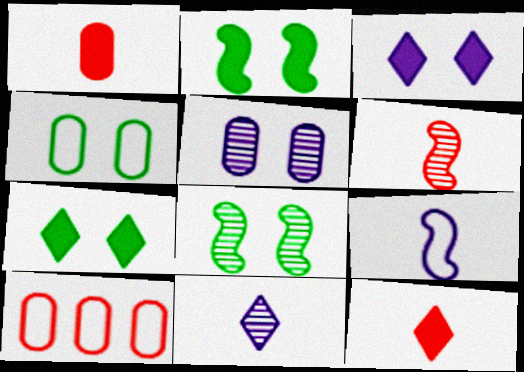[[2, 10, 11], 
[4, 7, 8]]